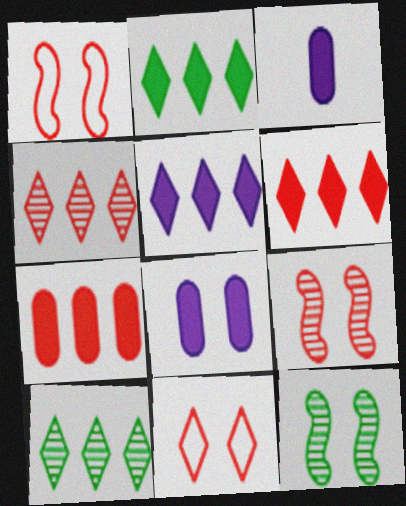[[1, 3, 10], 
[2, 5, 6], 
[8, 11, 12]]